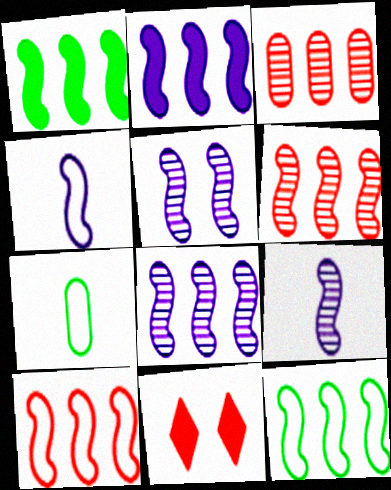[[1, 8, 10], 
[2, 4, 5], 
[2, 6, 12], 
[5, 8, 9], 
[7, 8, 11]]